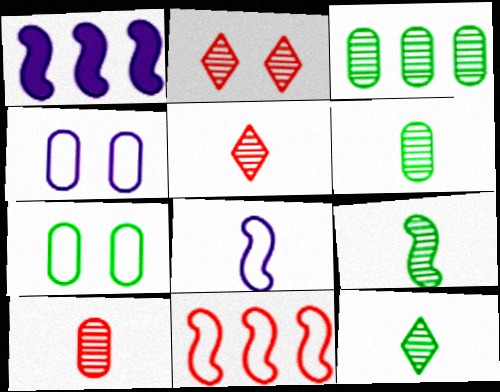[[1, 5, 7], 
[6, 9, 12]]